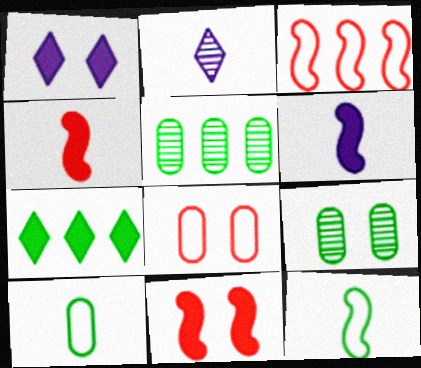[[2, 4, 10], 
[7, 9, 12]]